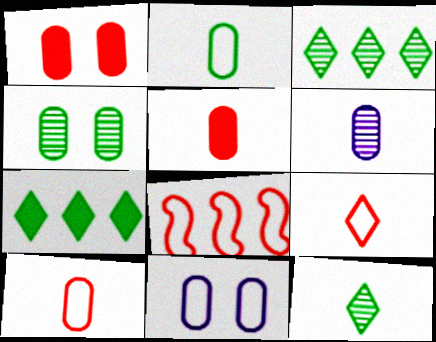[[1, 4, 11], 
[2, 5, 6]]